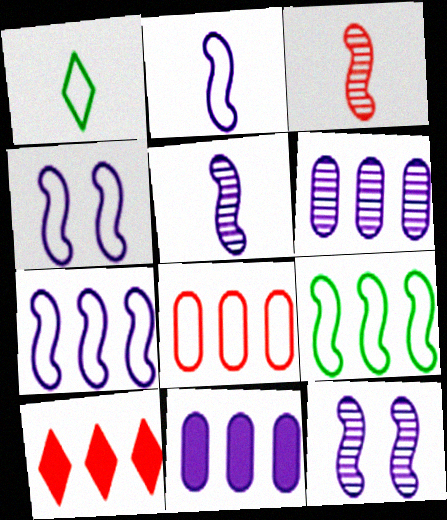[[1, 4, 8], 
[2, 4, 7], 
[6, 9, 10]]